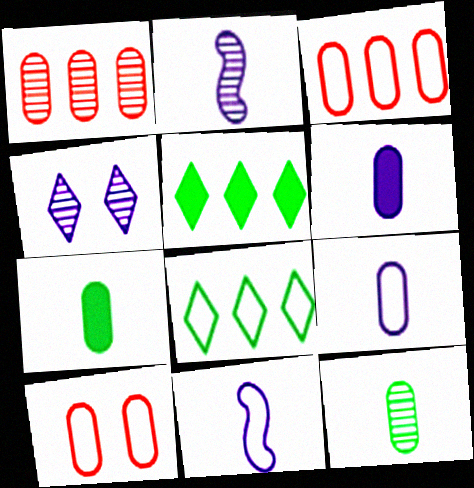[[2, 5, 10], 
[8, 10, 11]]